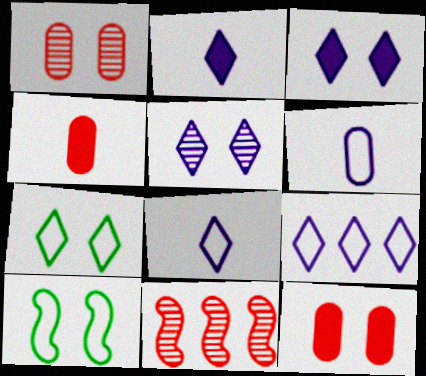[[1, 3, 10], 
[2, 5, 9], 
[5, 10, 12]]